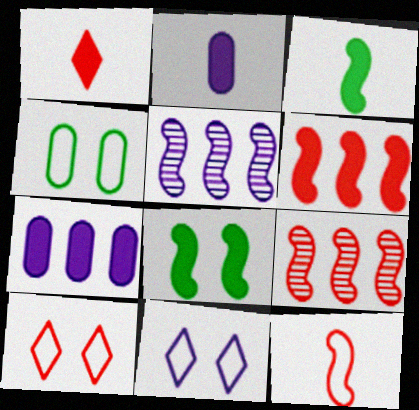[[1, 2, 3], 
[1, 4, 5], 
[1, 7, 8], 
[2, 5, 11], 
[5, 8, 12]]